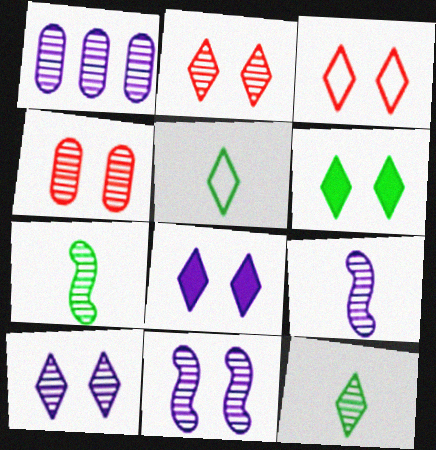[[1, 2, 7], 
[1, 9, 10], 
[3, 6, 10]]